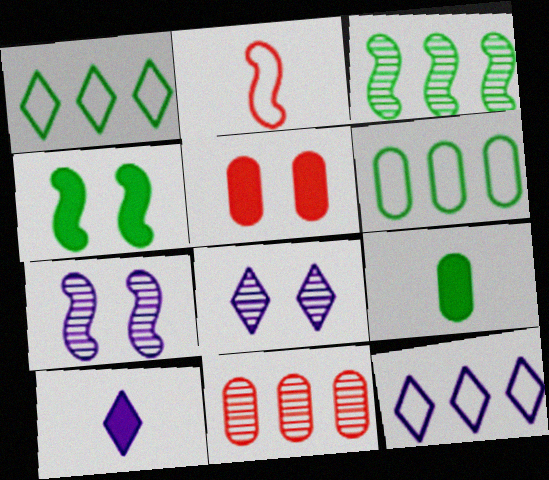[[8, 10, 12]]